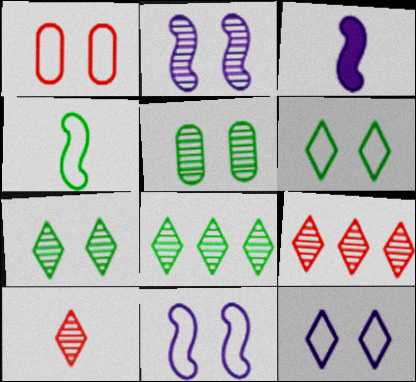[[1, 3, 8], 
[1, 6, 11]]